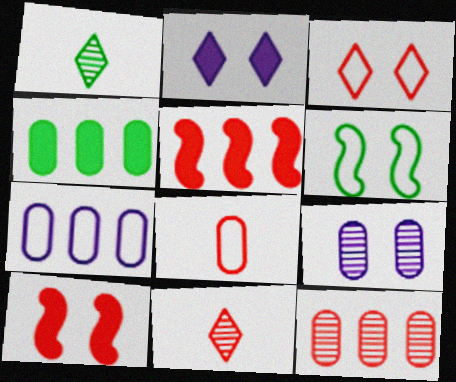[[1, 4, 6], 
[1, 7, 10], 
[4, 7, 12], 
[4, 8, 9]]